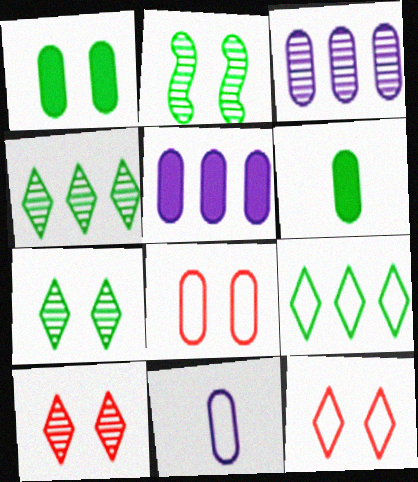[[2, 6, 9], 
[3, 6, 8]]